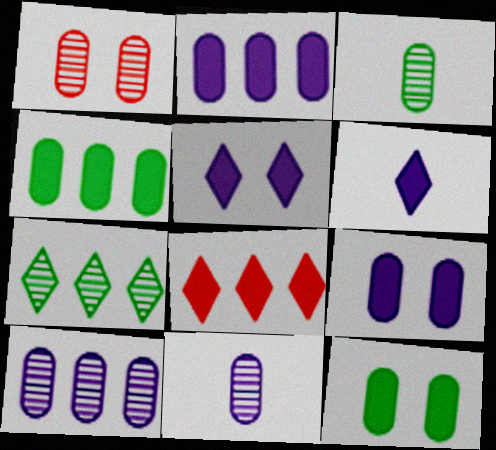[[1, 3, 10]]